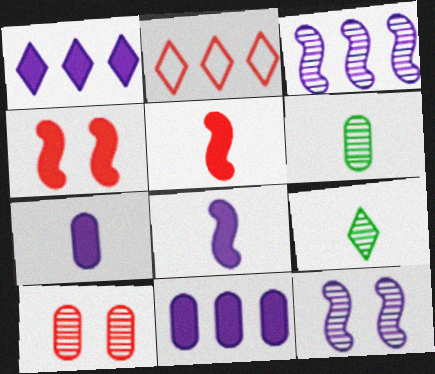[[2, 5, 10], 
[3, 9, 10]]